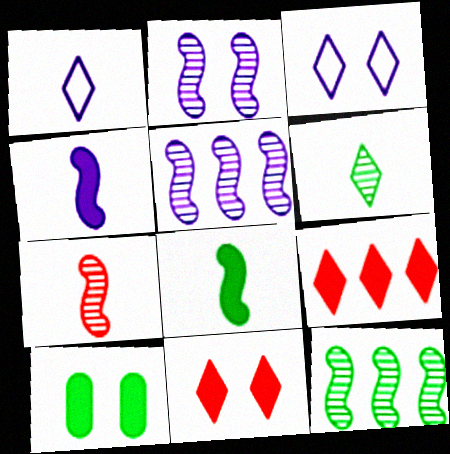[[2, 7, 12], 
[3, 6, 9], 
[4, 9, 10]]